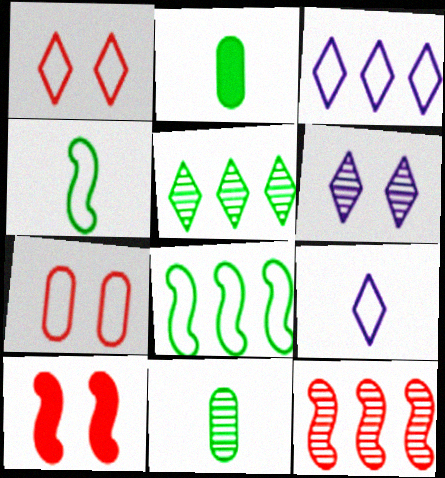[[3, 4, 7], 
[3, 10, 11], 
[6, 11, 12], 
[7, 8, 9]]